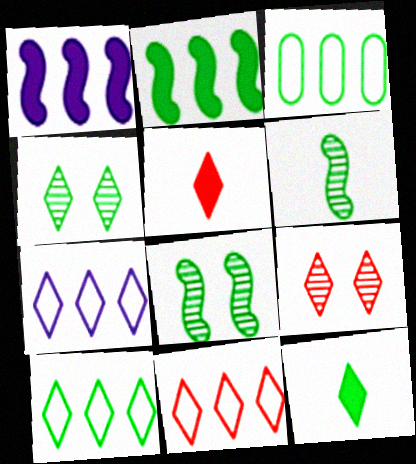[[3, 8, 12], 
[4, 5, 7], 
[4, 10, 12], 
[5, 9, 11], 
[7, 9, 12], 
[7, 10, 11]]